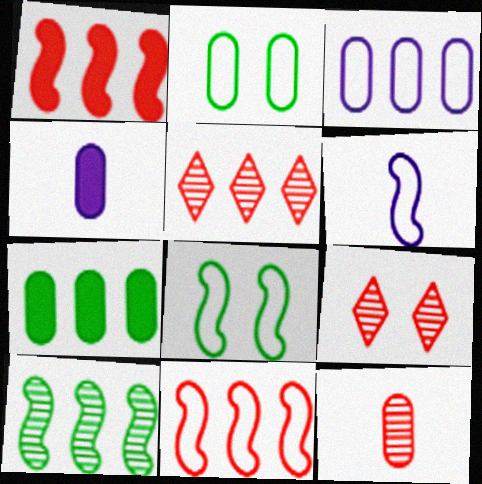[[4, 5, 8], 
[6, 7, 9], 
[6, 8, 11]]